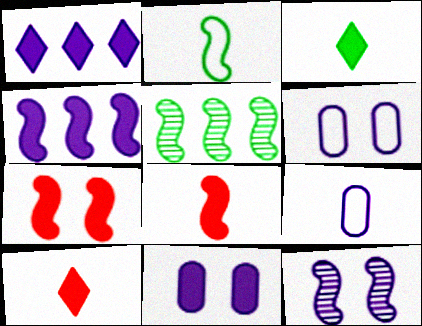[[1, 9, 12], 
[5, 6, 10]]